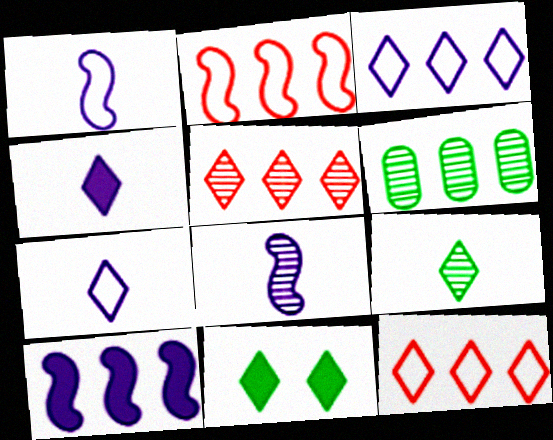[[5, 7, 11], 
[6, 10, 12]]